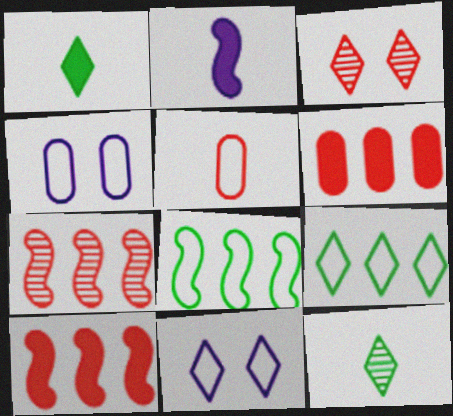[[1, 4, 7], 
[2, 5, 12], 
[3, 5, 10], 
[4, 10, 12], 
[5, 8, 11]]